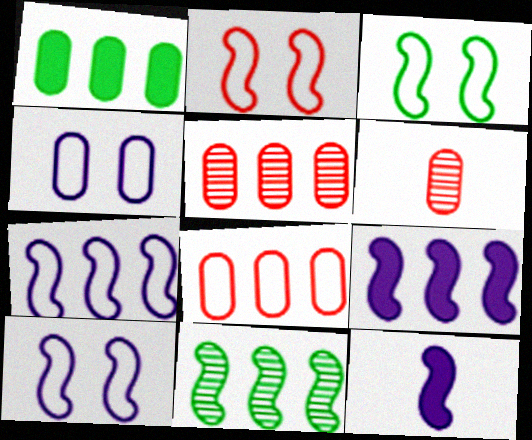[[1, 4, 6], 
[2, 3, 10], 
[2, 11, 12]]